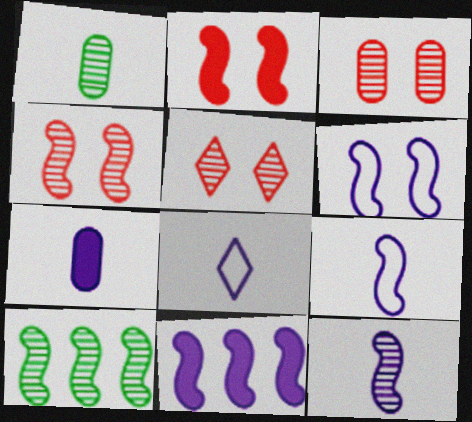[[2, 9, 10], 
[3, 4, 5], 
[4, 10, 12], 
[6, 11, 12], 
[7, 8, 12]]